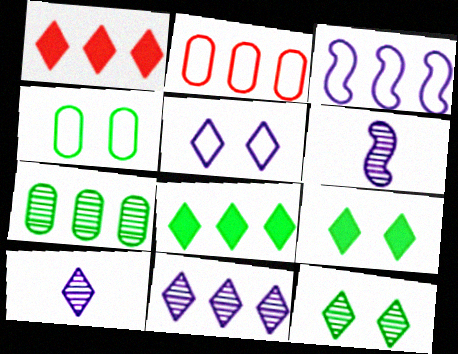[[1, 3, 7], 
[1, 4, 6], 
[2, 6, 9]]